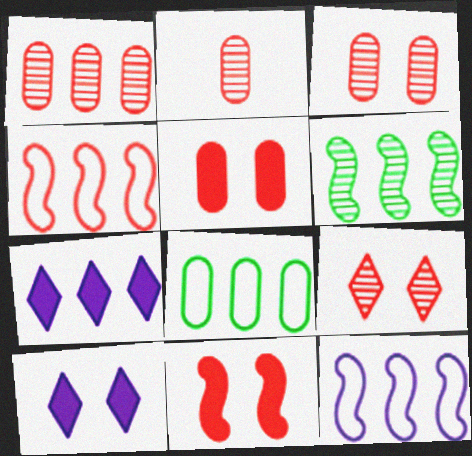[[1, 2, 3]]